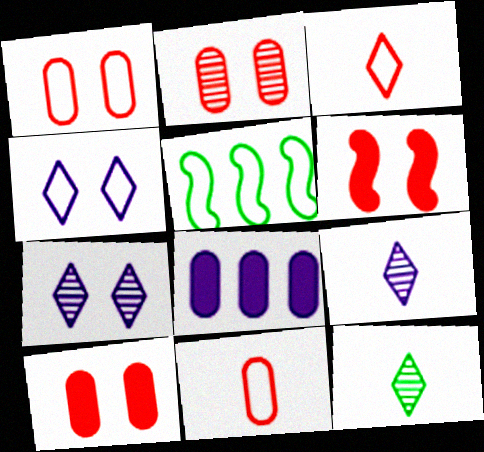[[1, 2, 10], 
[4, 5, 11], 
[5, 9, 10]]